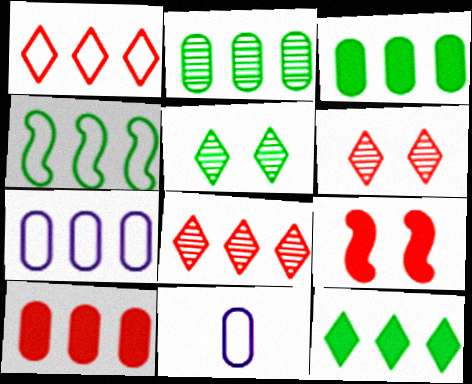[[1, 4, 7], 
[2, 4, 12], 
[2, 7, 10]]